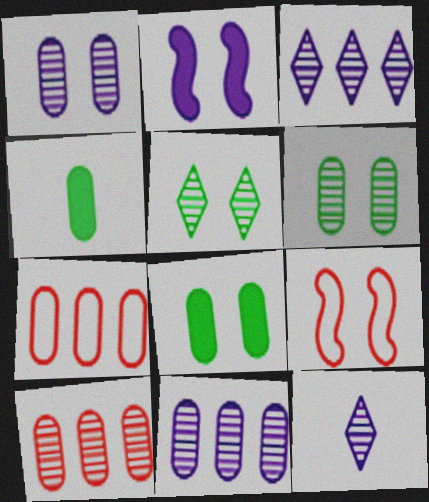[[1, 4, 7], 
[3, 4, 9]]